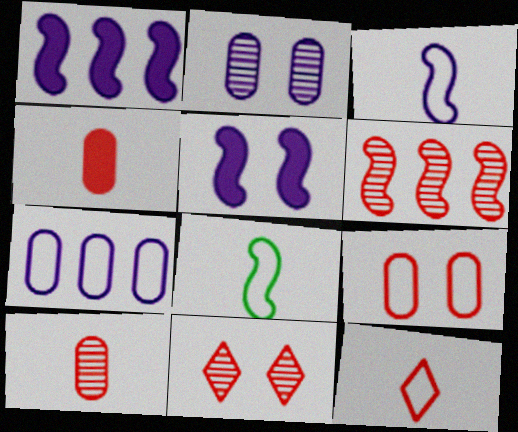[[5, 6, 8], 
[6, 10, 11]]